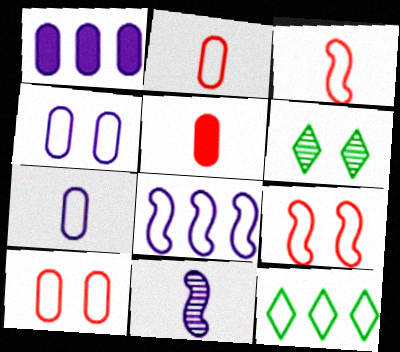[[1, 3, 6], 
[3, 4, 12], 
[5, 6, 8], 
[7, 9, 12]]